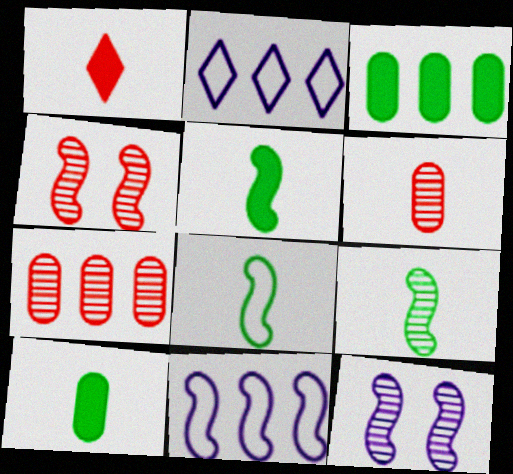[[2, 4, 10], 
[4, 5, 11], 
[5, 8, 9]]